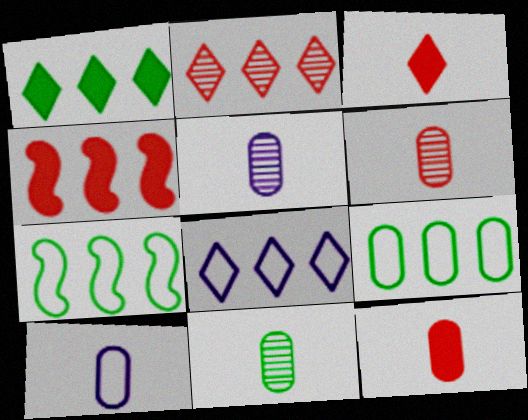[[1, 2, 8], 
[5, 6, 11], 
[10, 11, 12]]